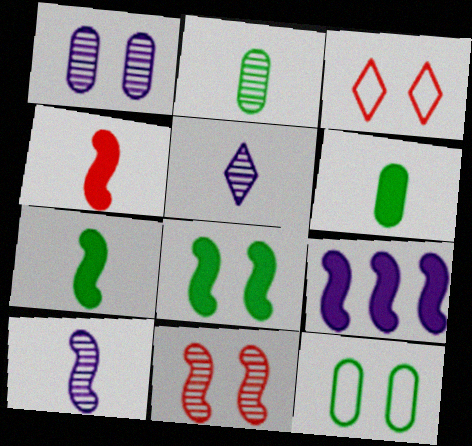[[1, 3, 8], 
[2, 3, 9], 
[4, 8, 9]]